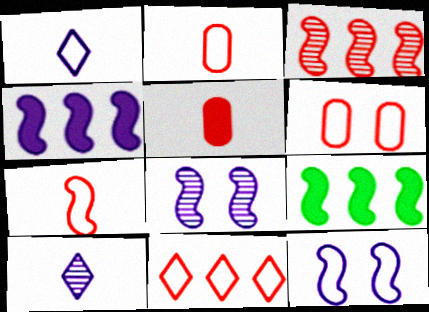[[6, 7, 11], 
[6, 9, 10], 
[7, 8, 9]]